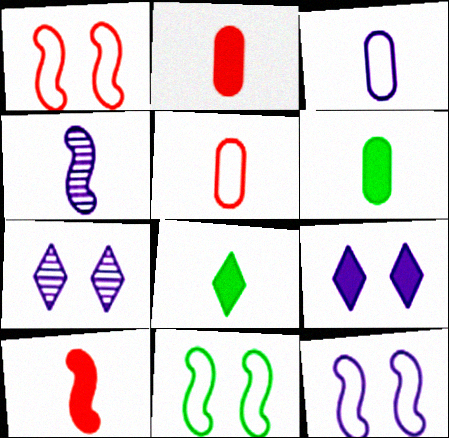[[1, 11, 12], 
[4, 5, 8]]